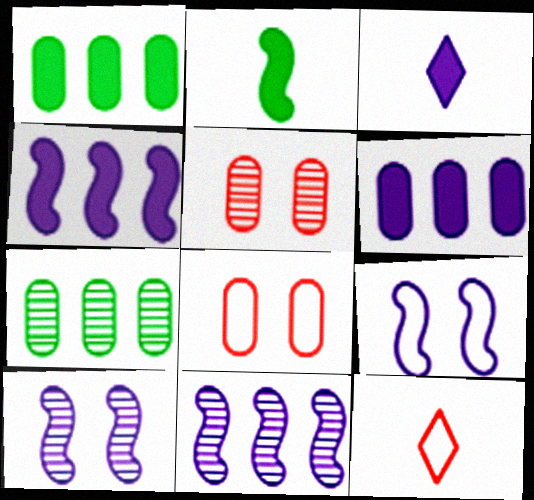[[1, 10, 12]]